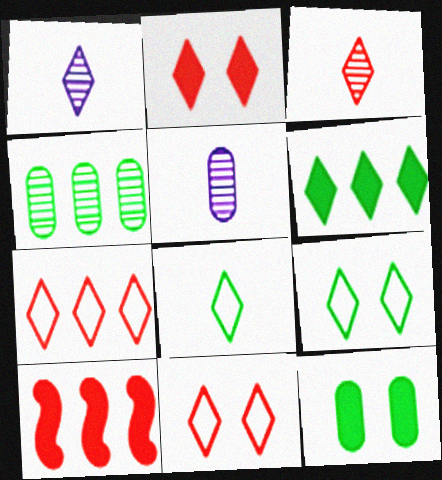[[1, 6, 11], 
[2, 3, 7], 
[5, 9, 10]]